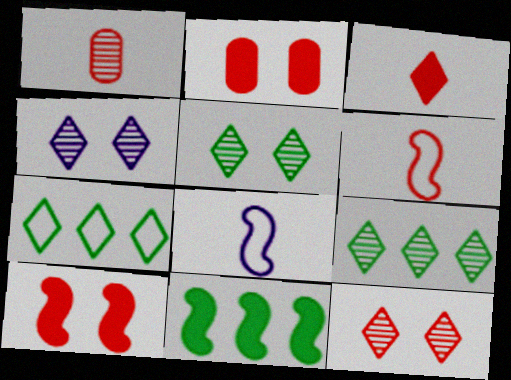[[1, 3, 6], 
[2, 8, 9], 
[3, 4, 7], 
[4, 5, 12]]